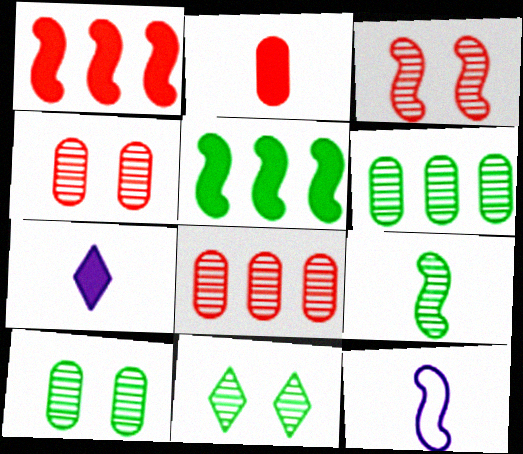[[3, 5, 12], 
[6, 9, 11]]